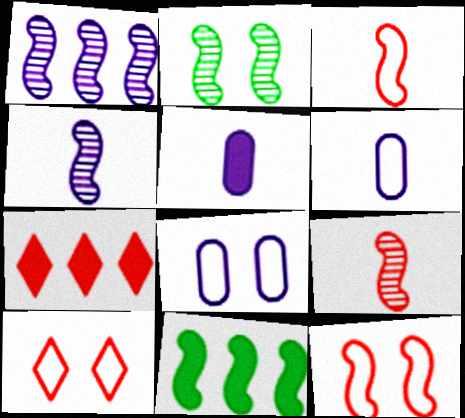[[1, 2, 9], 
[2, 6, 7], 
[4, 11, 12]]